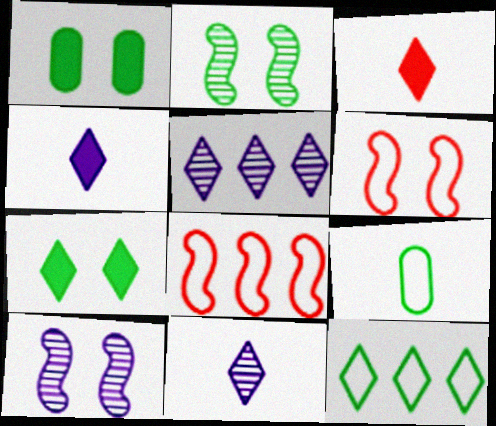[[1, 8, 11]]